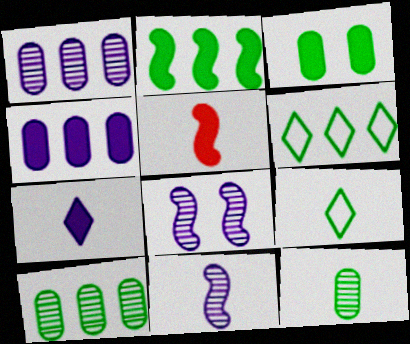[[2, 6, 10]]